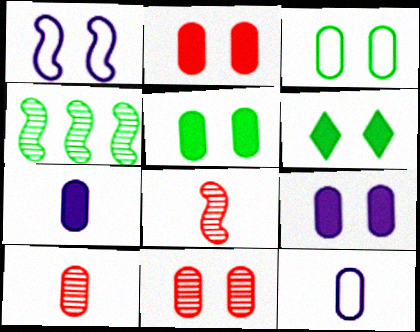[[1, 6, 11], 
[2, 5, 9], 
[3, 9, 11]]